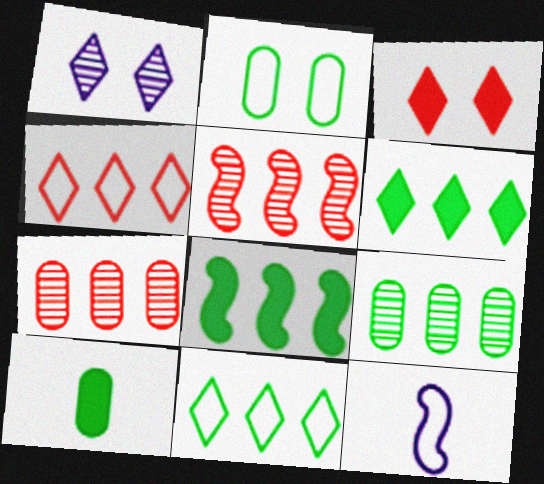[[2, 4, 12], 
[2, 9, 10], 
[3, 9, 12], 
[8, 9, 11]]